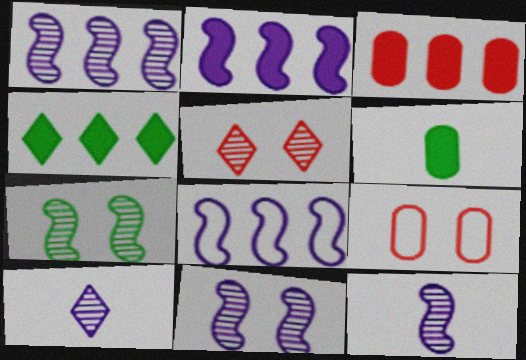[[1, 2, 8], 
[1, 11, 12], 
[2, 3, 4], 
[4, 9, 12], 
[5, 6, 8]]